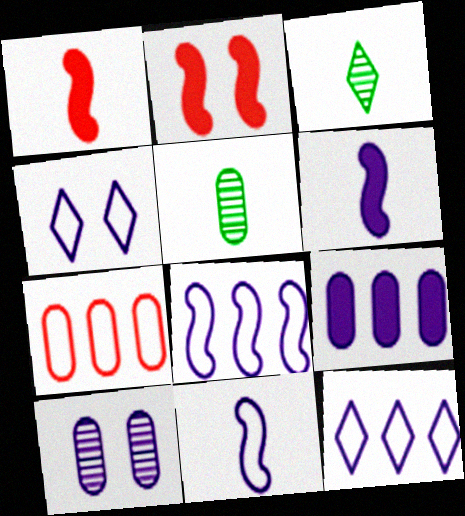[[2, 5, 12], 
[6, 10, 12]]